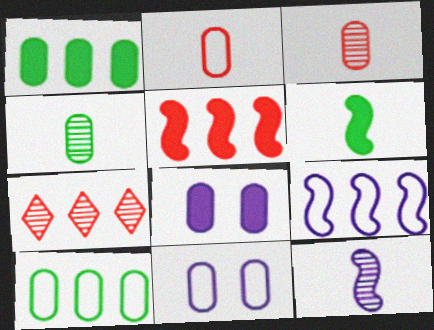[[1, 3, 11], 
[1, 7, 9], 
[2, 10, 11], 
[3, 8, 10], 
[6, 7, 11]]